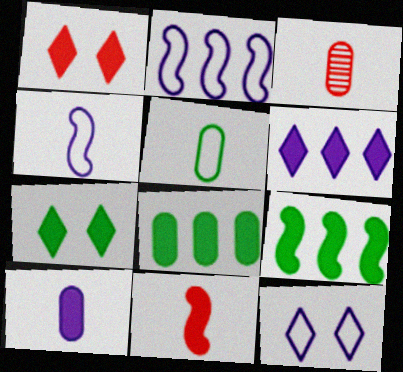[[1, 9, 10], 
[2, 3, 7], 
[3, 5, 10], 
[3, 9, 12]]